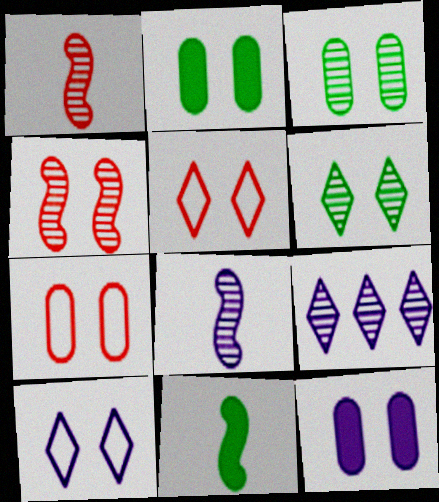[[1, 3, 9], 
[2, 4, 10], 
[3, 7, 12], 
[7, 9, 11]]